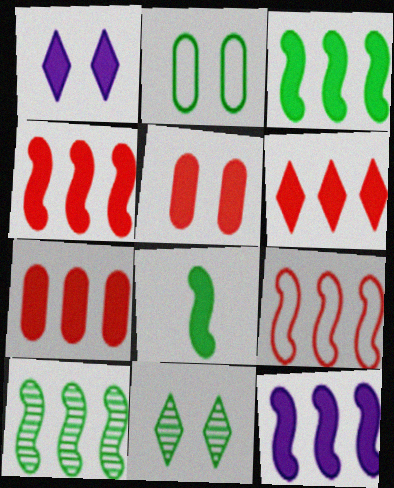[[1, 7, 8], 
[3, 4, 12], 
[4, 6, 7], 
[9, 10, 12]]